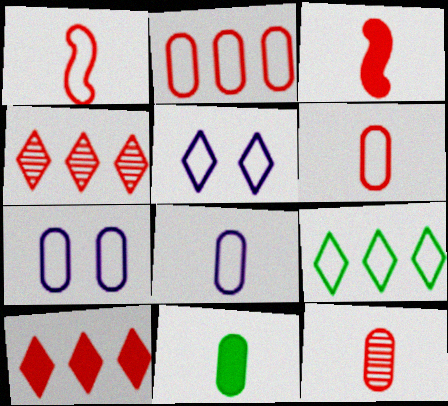[[1, 7, 9], 
[8, 11, 12]]